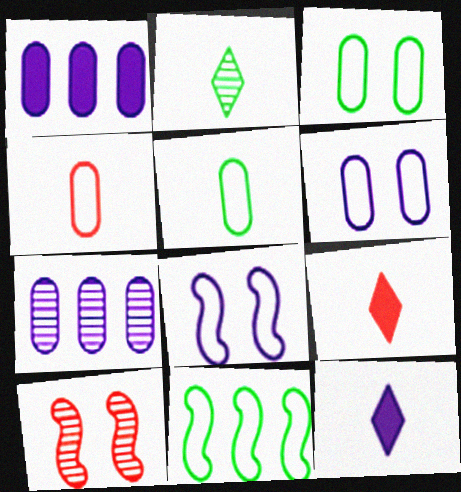[[2, 7, 10], 
[7, 8, 12]]